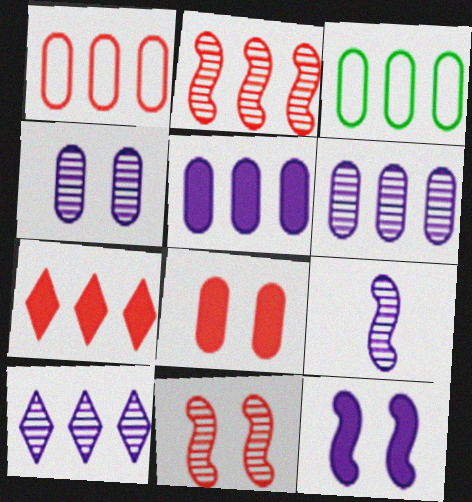[[1, 2, 7], 
[4, 9, 10]]